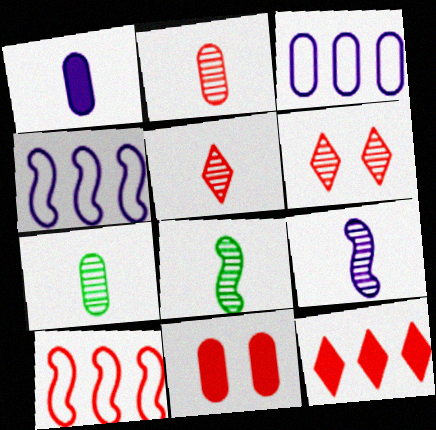[[3, 7, 11], 
[5, 7, 9], 
[5, 10, 11]]